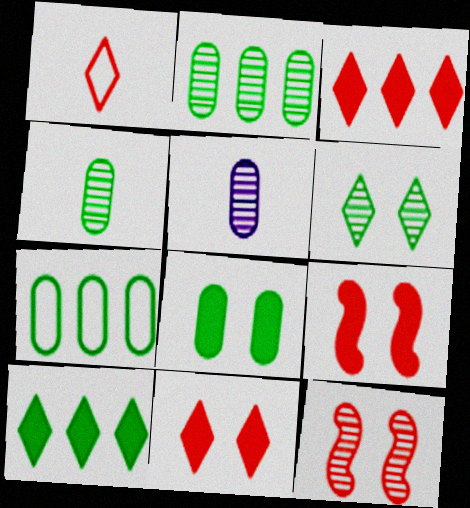[[4, 7, 8]]